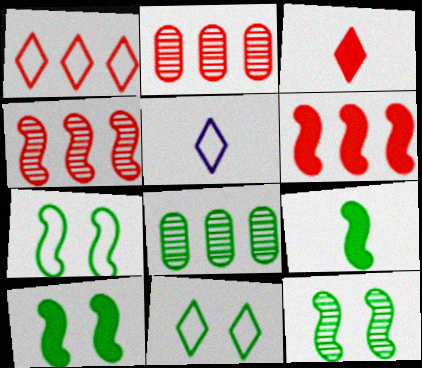[[1, 2, 6], 
[1, 5, 11], 
[2, 5, 10], 
[7, 10, 12], 
[8, 9, 11]]